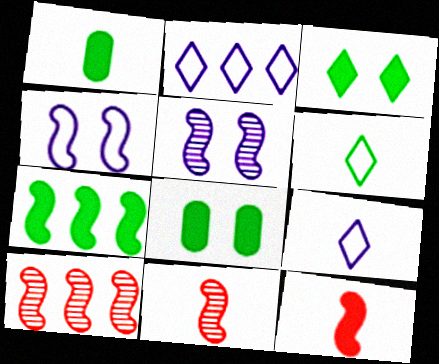[[1, 3, 7], 
[1, 9, 11], 
[2, 8, 11], 
[4, 7, 11], 
[8, 9, 10]]